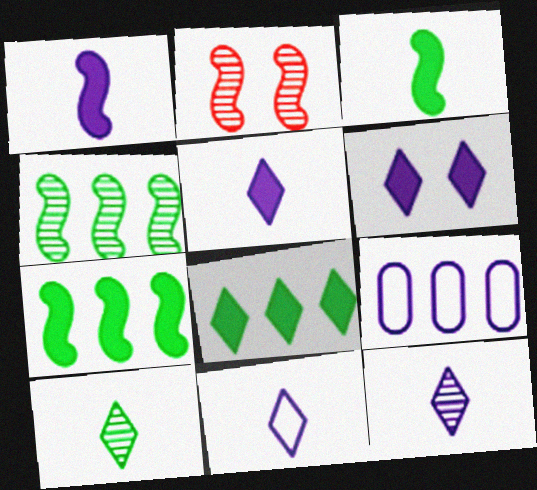[[5, 11, 12]]